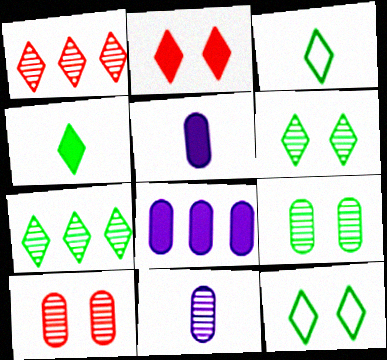[[4, 7, 12]]